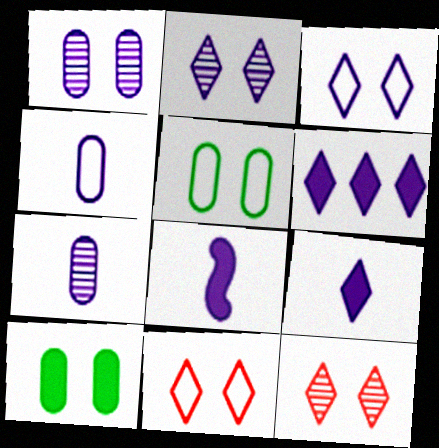[]